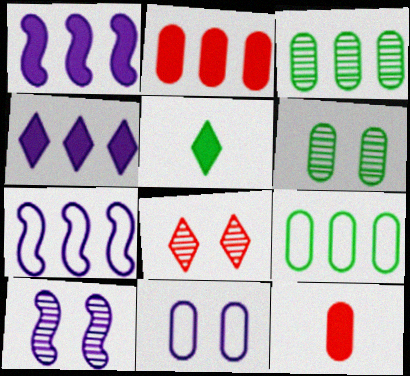[[3, 11, 12], 
[6, 8, 10]]